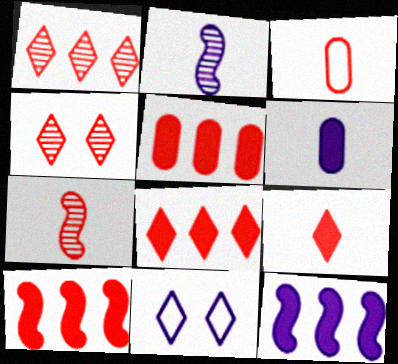[[3, 4, 10], 
[3, 7, 9], 
[5, 8, 10]]